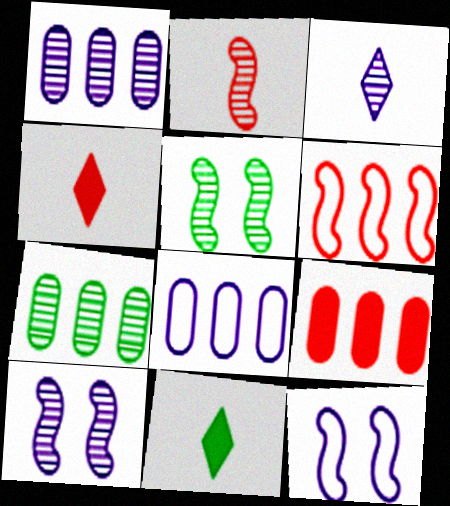[[1, 3, 10], 
[4, 5, 8], 
[4, 7, 12], 
[7, 8, 9]]